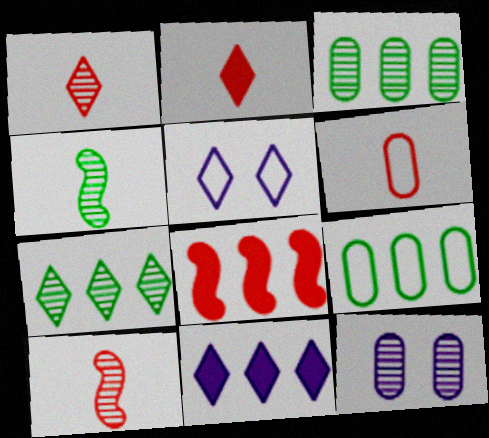[[2, 5, 7], 
[2, 6, 10], 
[7, 10, 12]]